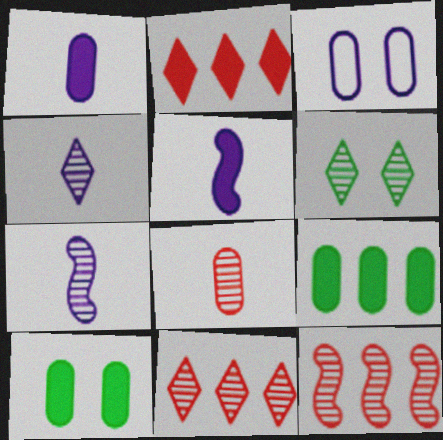[[2, 5, 10], 
[3, 8, 9], 
[4, 6, 11]]